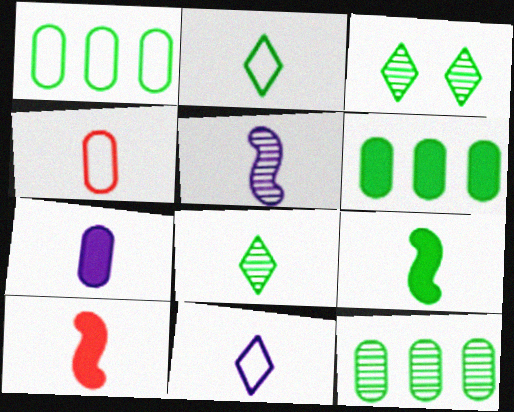[[1, 3, 9], 
[1, 6, 12], 
[5, 7, 11]]